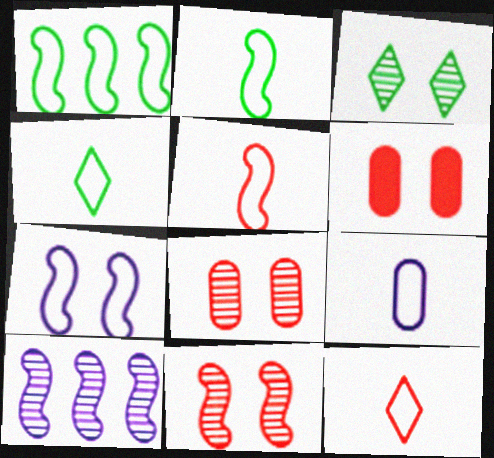[[1, 5, 7], 
[2, 9, 12], 
[3, 6, 7], 
[4, 5, 9], 
[4, 6, 10]]